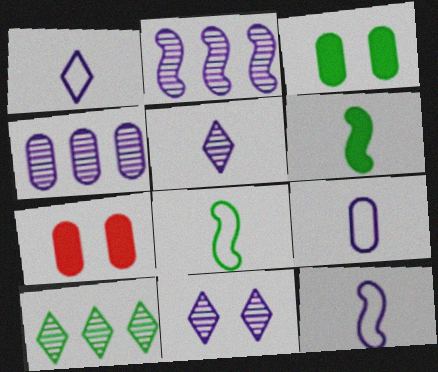[[1, 9, 12], 
[3, 8, 10], 
[7, 10, 12]]